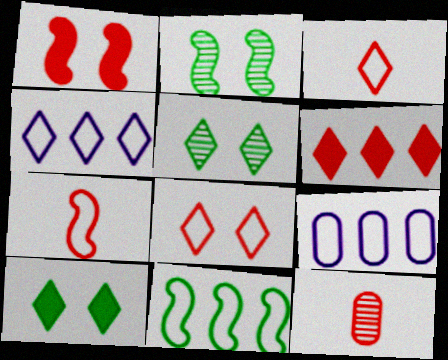[]